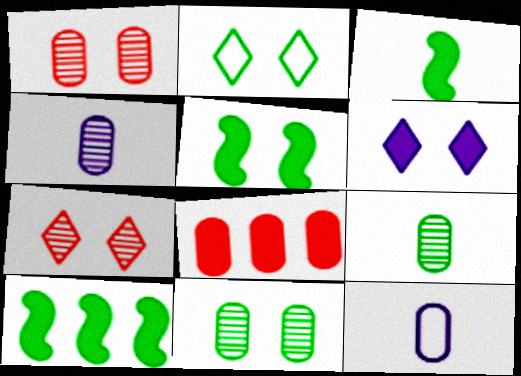[[2, 5, 11], 
[2, 6, 7], 
[2, 9, 10], 
[3, 5, 10], 
[3, 6, 8], 
[7, 10, 12], 
[8, 11, 12]]